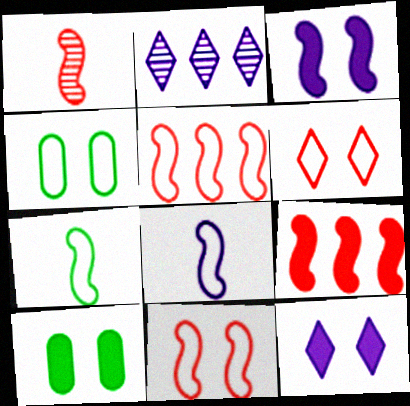[[1, 9, 11]]